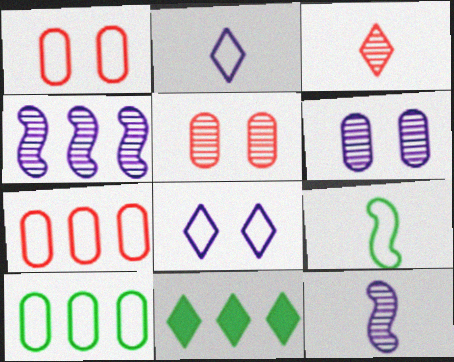[[1, 11, 12], 
[3, 8, 11], 
[4, 7, 11], 
[7, 8, 9]]